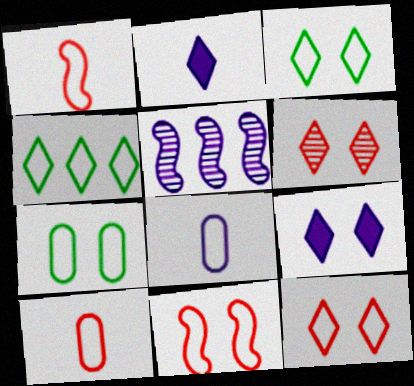[[2, 4, 6], 
[3, 6, 9], 
[4, 8, 11], 
[5, 8, 9]]